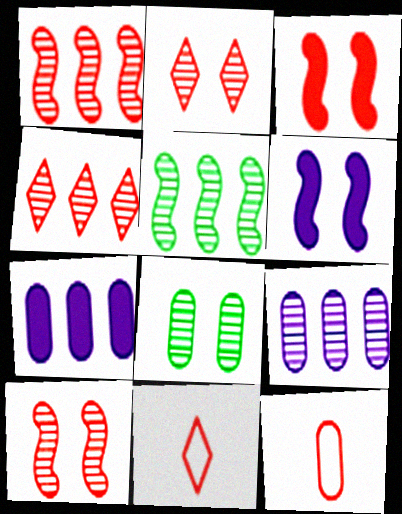[[3, 4, 12], 
[4, 5, 9], 
[7, 8, 12]]